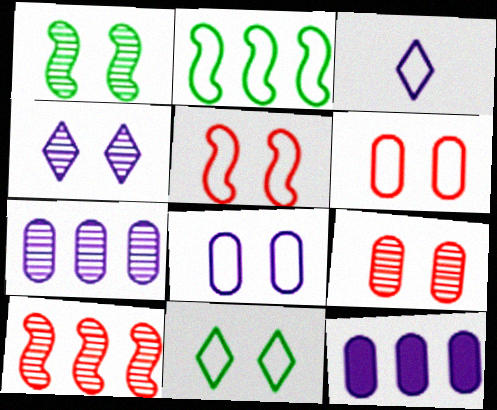[[1, 4, 9], 
[2, 3, 6], 
[5, 8, 11]]